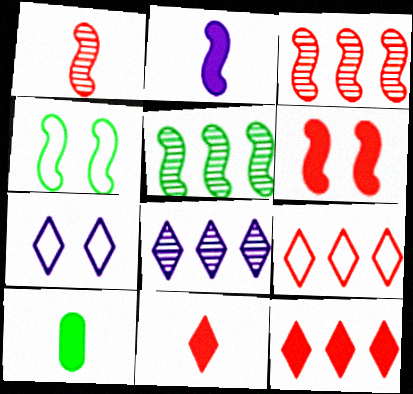[[2, 3, 4], 
[2, 10, 11], 
[3, 7, 10]]